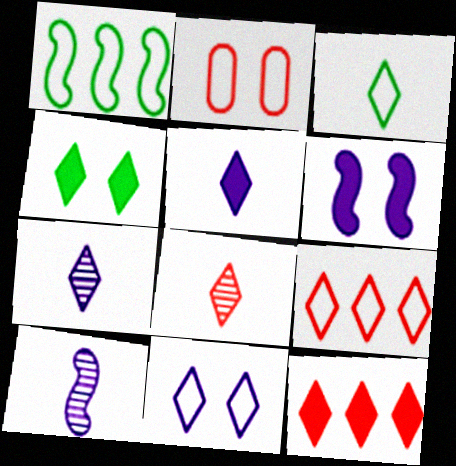[[3, 5, 8], 
[3, 9, 11], 
[4, 5, 12], 
[4, 7, 9]]